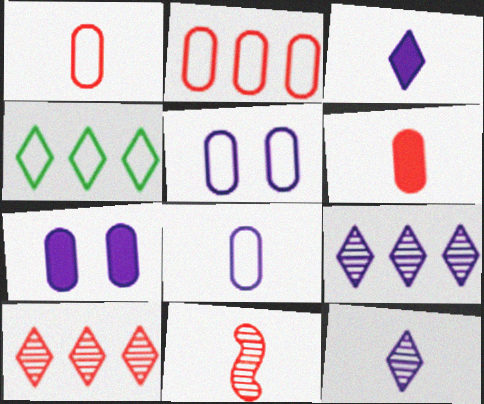[[4, 7, 11]]